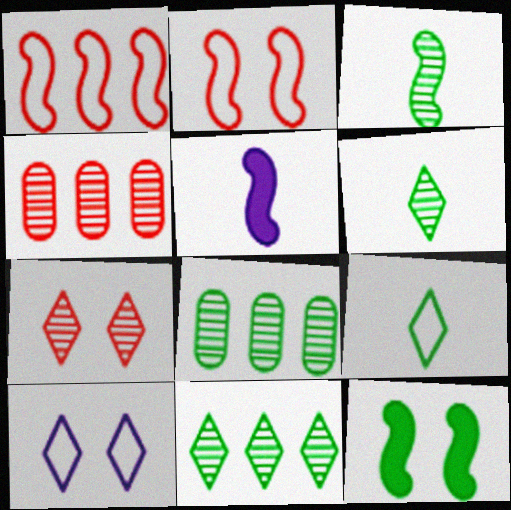[[8, 9, 12]]